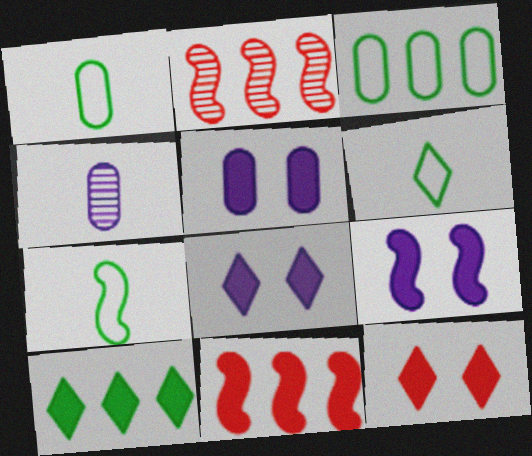[[1, 2, 8], 
[1, 6, 7], 
[2, 5, 6], 
[2, 7, 9], 
[5, 8, 9]]